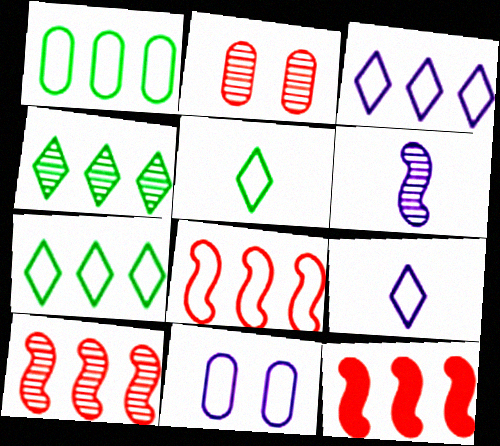[[1, 3, 8], 
[2, 4, 6], 
[5, 8, 11], 
[8, 10, 12]]